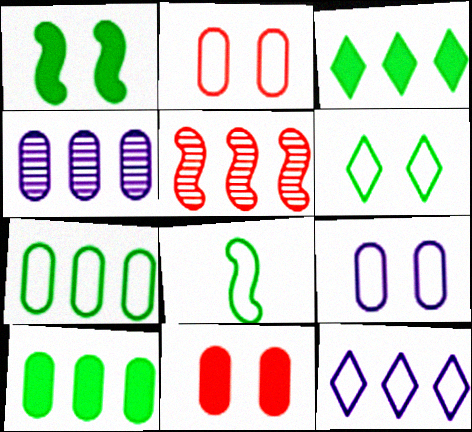[[2, 8, 12], 
[5, 10, 12], 
[6, 7, 8]]